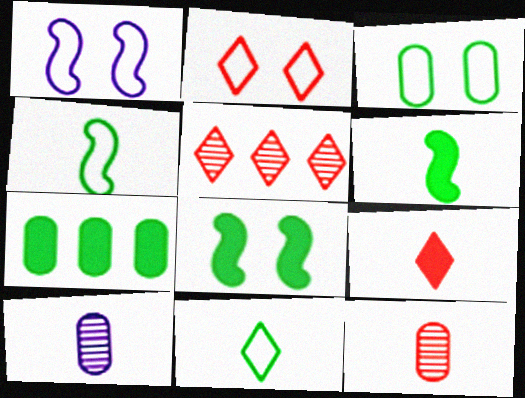[[1, 2, 3], 
[2, 5, 9], 
[4, 9, 10]]